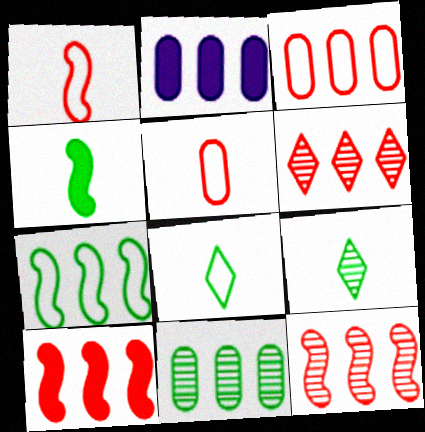[[2, 3, 11], 
[2, 6, 7], 
[3, 6, 10]]